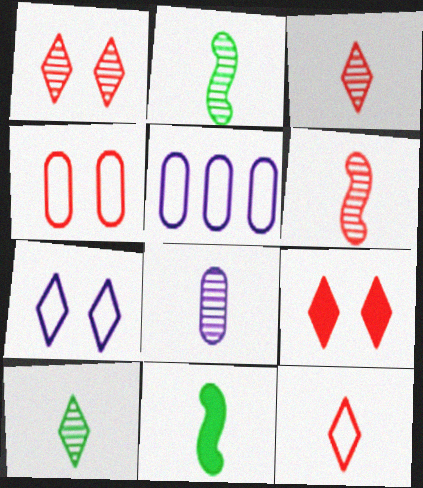[[1, 5, 11], 
[2, 3, 8], 
[2, 5, 9], 
[6, 8, 10], 
[8, 11, 12]]